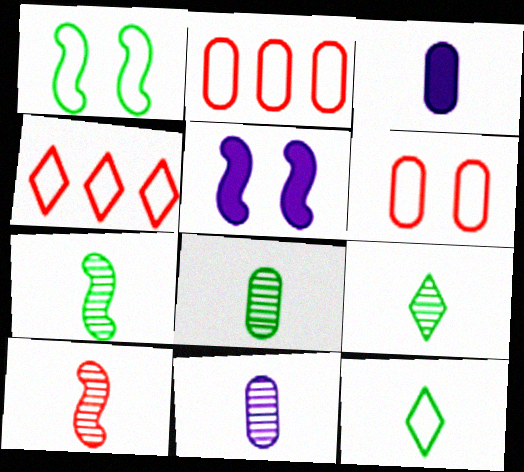[[2, 5, 9], 
[3, 10, 12], 
[4, 5, 8], 
[7, 8, 9], 
[9, 10, 11]]